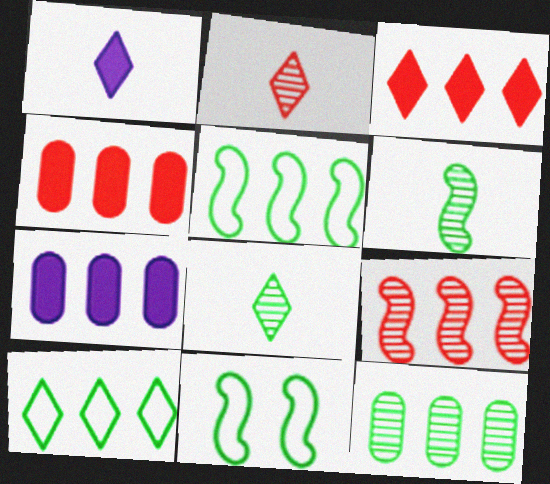[[2, 7, 11], 
[7, 9, 10]]